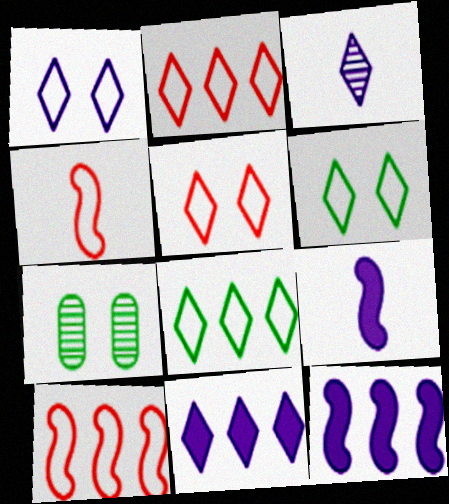[[1, 3, 11], 
[1, 5, 6], 
[2, 7, 9], 
[4, 7, 11]]